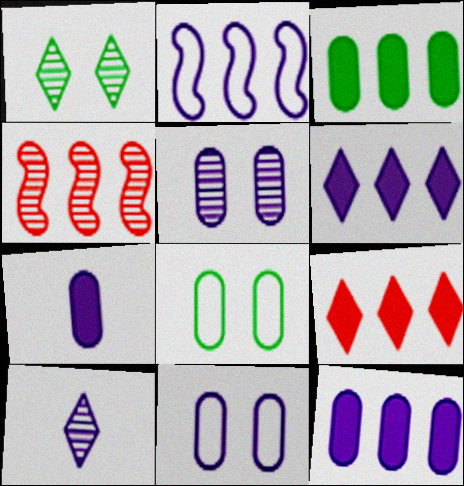[]